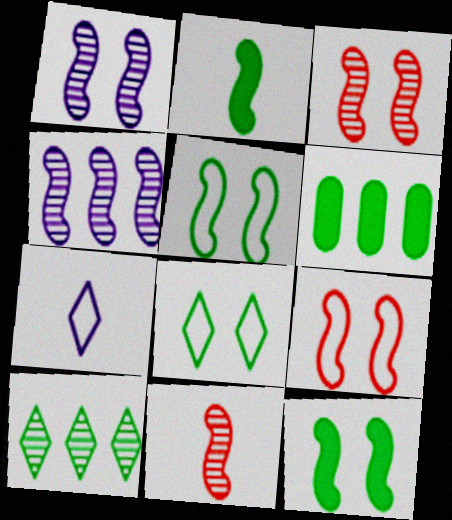[[1, 9, 12], 
[2, 4, 9], 
[3, 6, 7]]